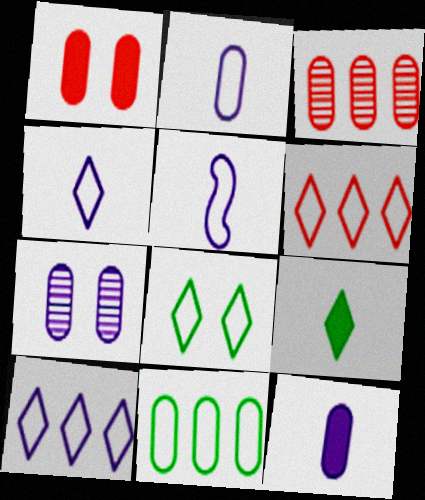[[2, 4, 5], 
[4, 6, 8]]